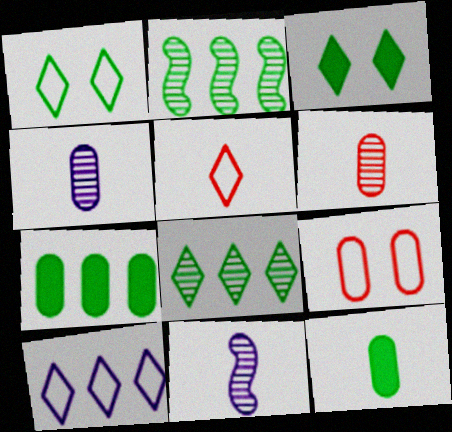[[1, 2, 12], 
[1, 5, 10], 
[4, 7, 9], 
[5, 11, 12]]